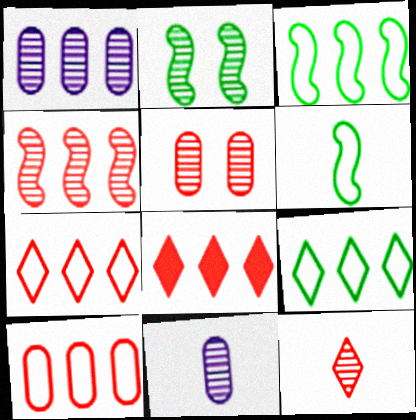[[1, 2, 12], 
[1, 3, 8], 
[4, 5, 12], 
[4, 8, 10]]